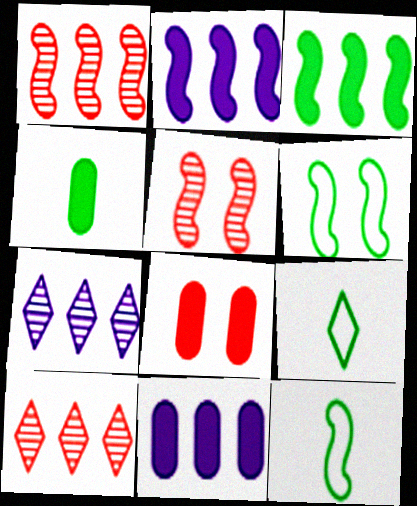[[2, 5, 12], 
[4, 8, 11], 
[5, 9, 11], 
[7, 8, 12]]